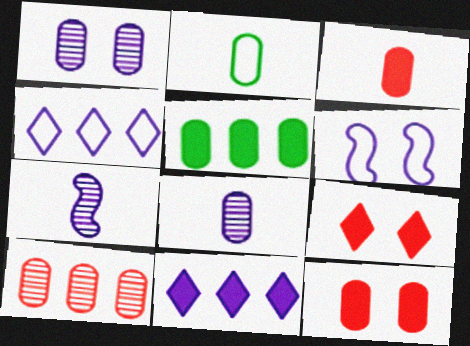[[2, 3, 8], 
[6, 8, 11]]